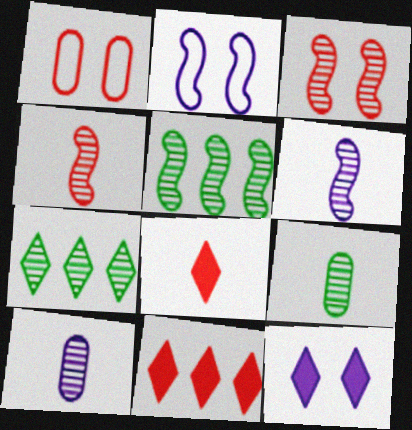[[1, 4, 11], 
[2, 9, 11], 
[3, 5, 6], 
[3, 7, 10]]